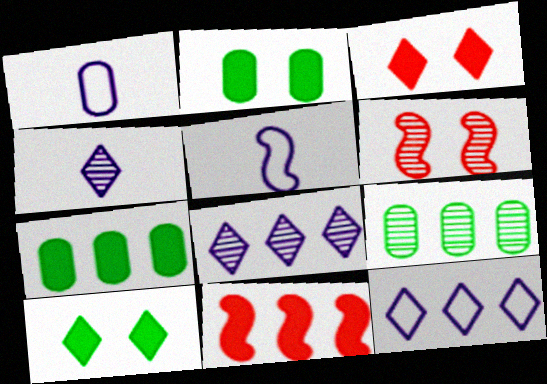[[3, 5, 9], 
[4, 6, 9], 
[9, 11, 12]]